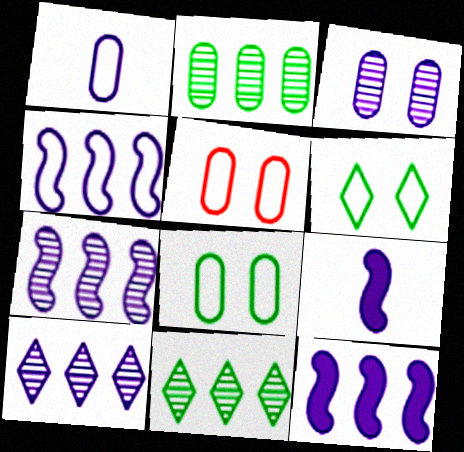[[4, 7, 12], 
[5, 9, 11]]